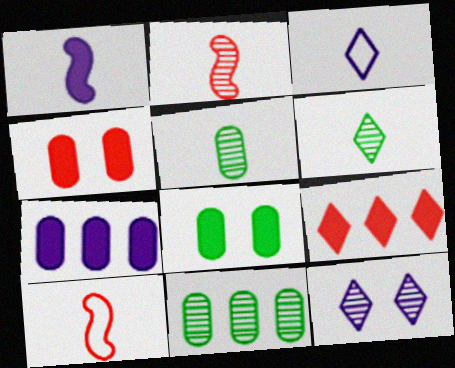[[1, 8, 9], 
[2, 11, 12]]